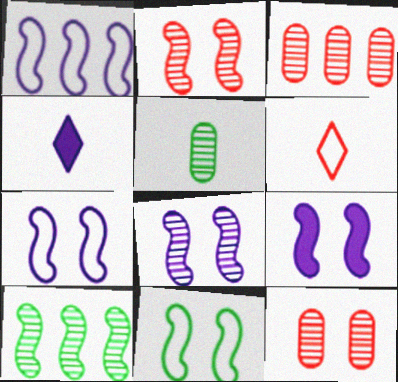[[2, 9, 11], 
[3, 4, 11], 
[7, 8, 9]]